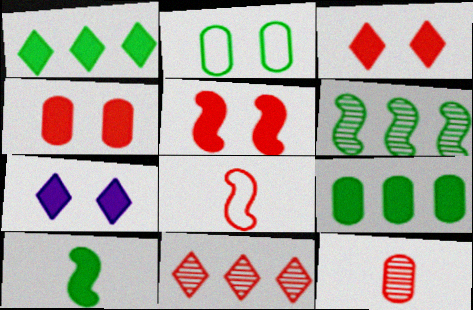[[3, 4, 5], 
[4, 8, 11]]